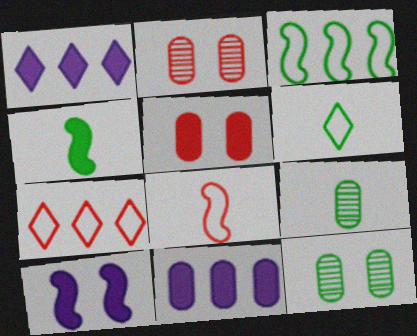[[1, 4, 5], 
[1, 8, 12], 
[4, 6, 9], 
[7, 9, 10]]